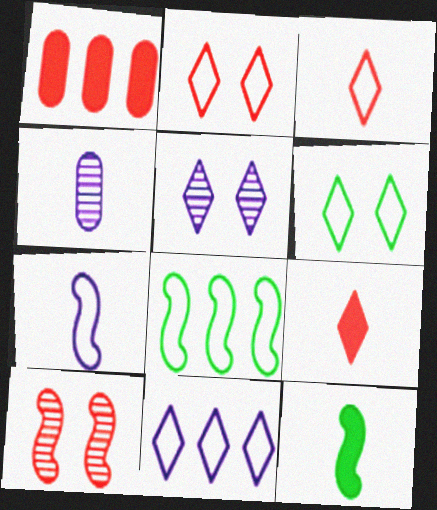[[1, 3, 10], 
[3, 4, 12], 
[3, 6, 11]]